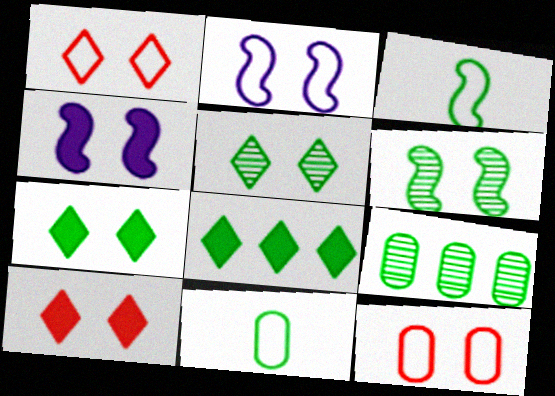[[3, 7, 9], 
[4, 5, 12], 
[6, 8, 11]]